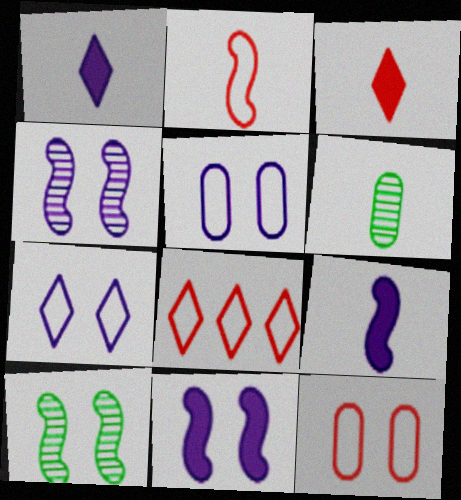[[1, 2, 6], 
[2, 8, 12], 
[6, 8, 11]]